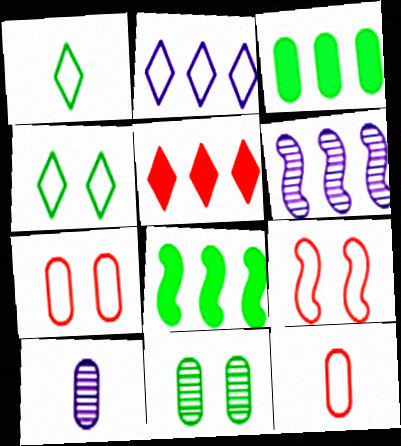[[1, 8, 11], 
[3, 7, 10]]